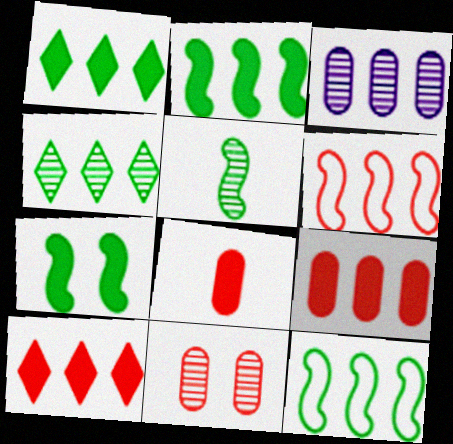[[1, 3, 6], 
[3, 10, 12], 
[5, 7, 12]]